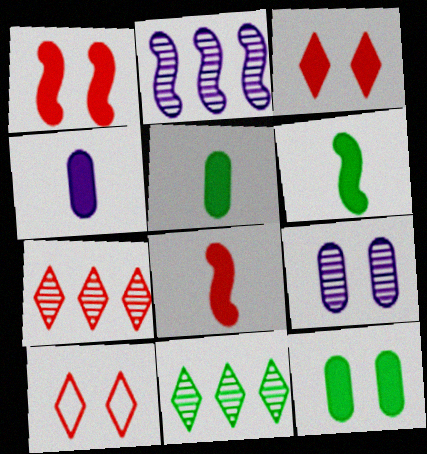[[2, 5, 10]]